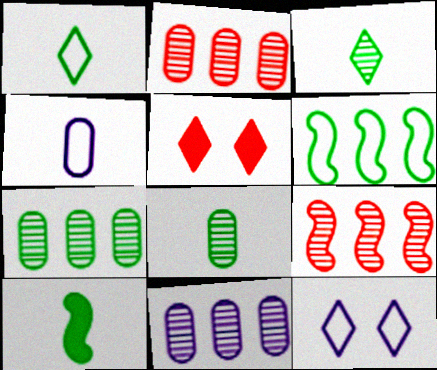[[1, 8, 10], 
[2, 7, 11], 
[2, 10, 12]]